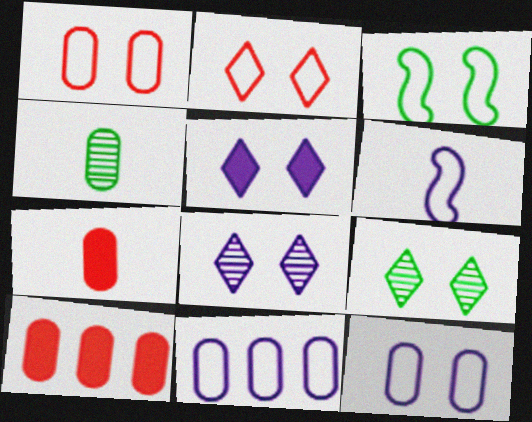[[2, 3, 12], 
[2, 5, 9], 
[4, 10, 12], 
[6, 9, 10]]